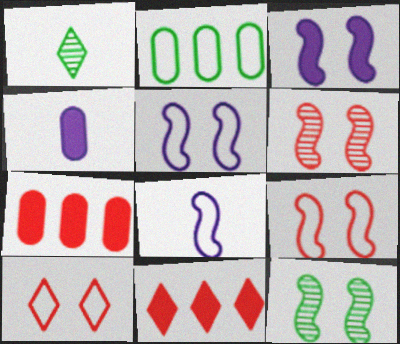[[1, 5, 7], 
[2, 8, 10], 
[3, 9, 12]]